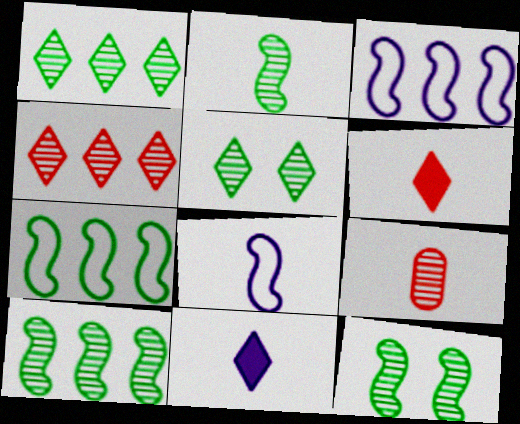[[2, 10, 12]]